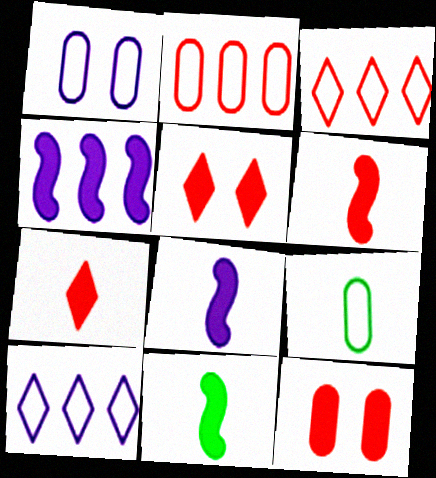[[1, 2, 9], 
[6, 8, 11]]